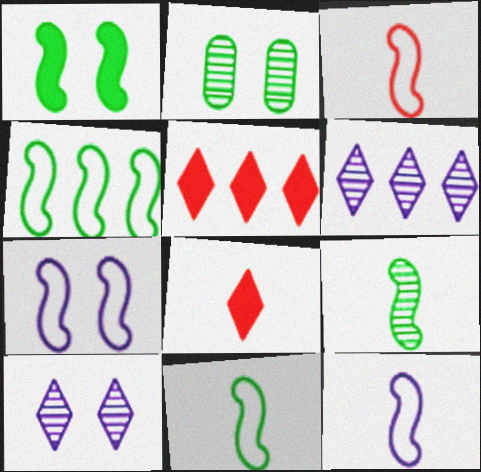[[1, 4, 9], 
[2, 5, 12], 
[3, 4, 7], 
[3, 11, 12]]